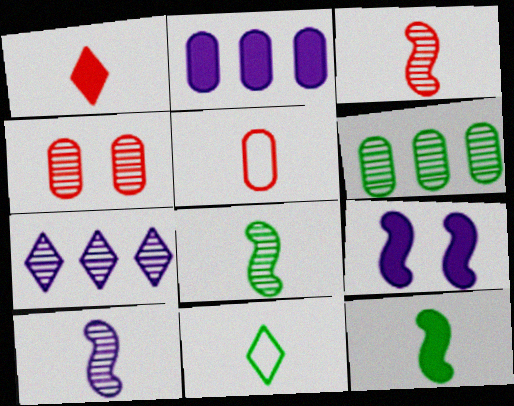[[1, 3, 5], 
[3, 8, 10], 
[4, 7, 8]]